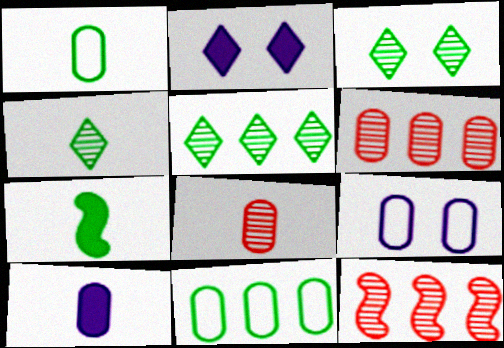[[1, 2, 12], 
[1, 4, 7], 
[1, 8, 10], 
[3, 4, 5], 
[3, 7, 11]]